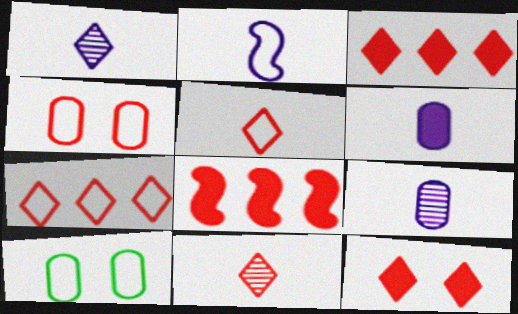[[1, 2, 6], 
[1, 8, 10], 
[2, 7, 10], 
[4, 8, 11], 
[7, 11, 12]]